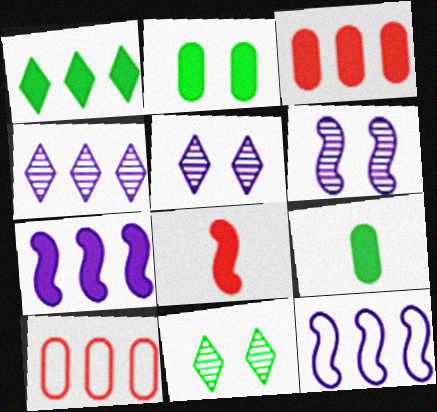[[1, 3, 7]]